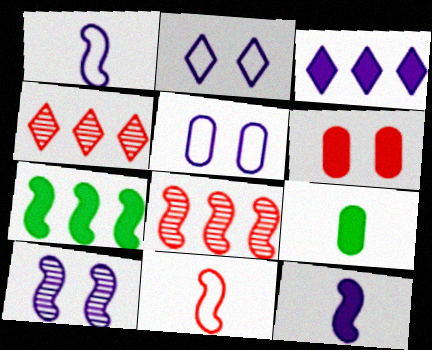[[2, 8, 9], 
[4, 6, 11], 
[7, 10, 11]]